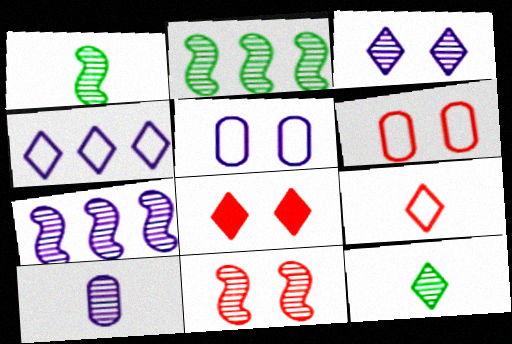[[1, 7, 11], 
[3, 7, 10], 
[4, 8, 12], 
[6, 8, 11]]